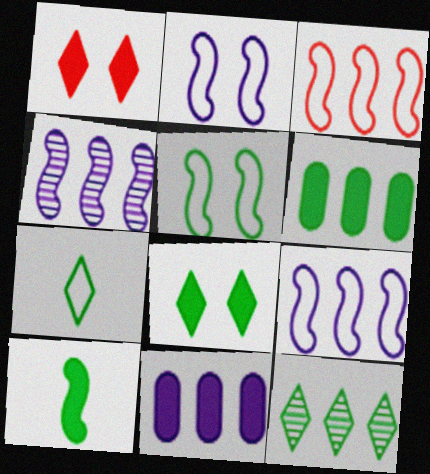[[1, 10, 11], 
[3, 11, 12], 
[6, 8, 10], 
[7, 8, 12]]